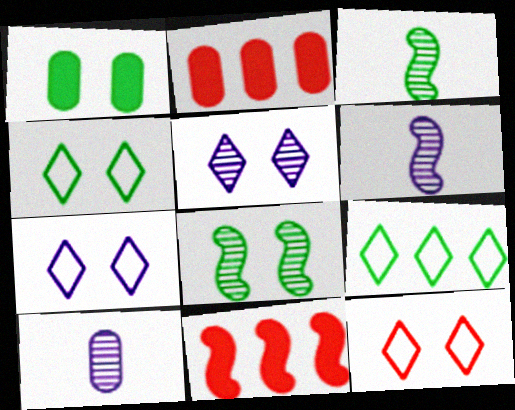[[1, 3, 9], 
[1, 4, 8], 
[2, 3, 7], 
[2, 4, 6], 
[4, 7, 12], 
[4, 10, 11]]